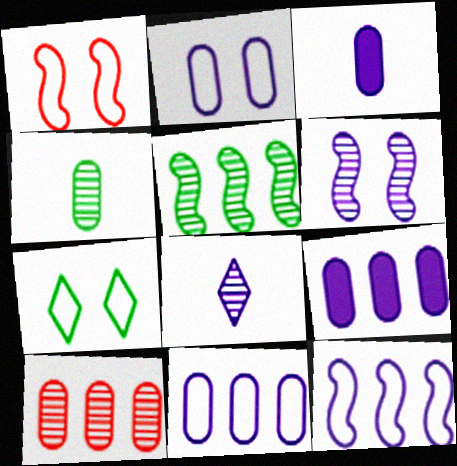[[1, 2, 7]]